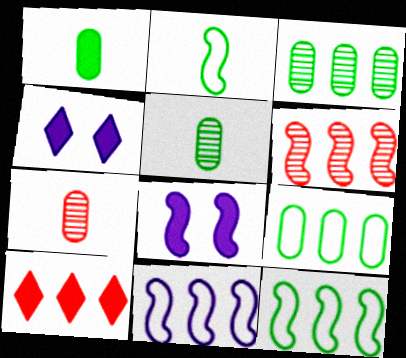[[1, 8, 10], 
[2, 6, 8], 
[3, 10, 11], 
[4, 7, 12]]